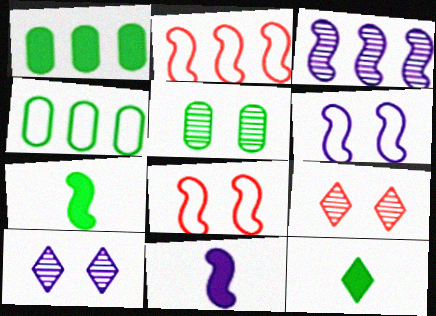[[3, 6, 11], 
[3, 7, 8], 
[4, 9, 11]]